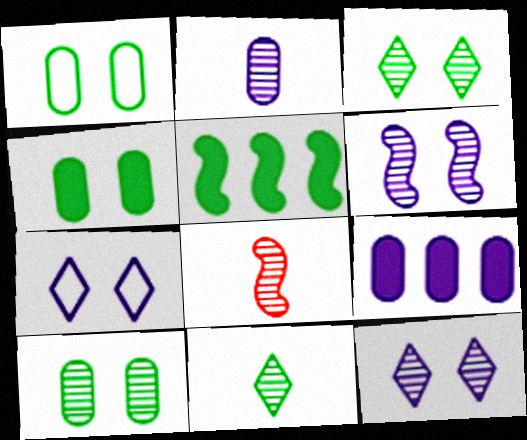[[1, 4, 10], 
[1, 5, 11], 
[2, 8, 11]]